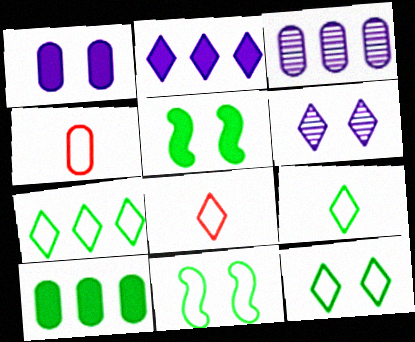[[3, 5, 8], 
[7, 9, 12]]